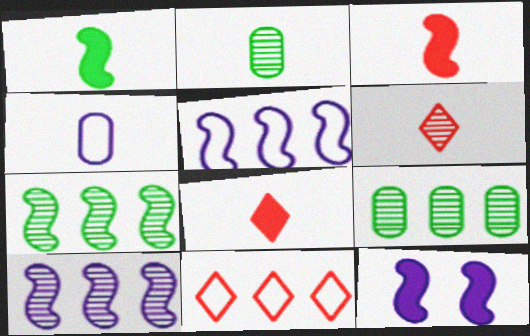[[1, 4, 6], 
[2, 11, 12]]